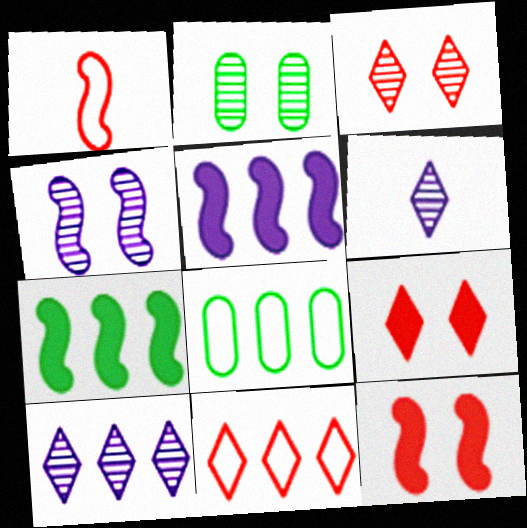[[1, 4, 7], 
[2, 3, 4], 
[6, 8, 12]]